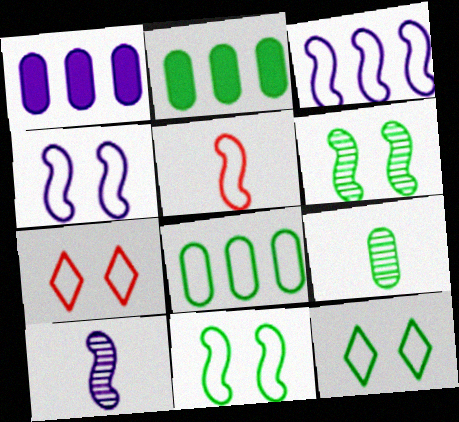[[2, 7, 10], 
[3, 5, 11]]